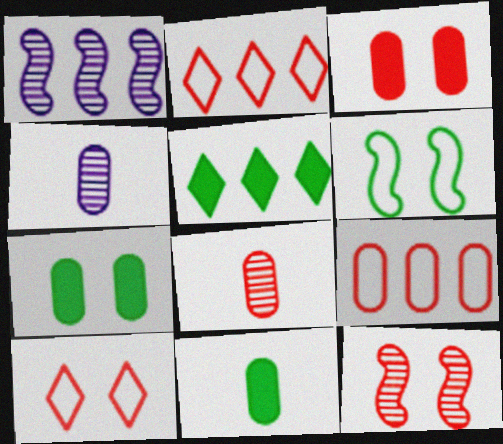[[1, 5, 9], 
[1, 10, 11], 
[3, 8, 9], 
[3, 10, 12], 
[4, 7, 9]]